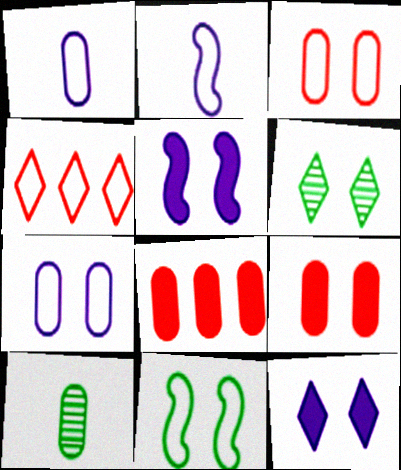[[1, 4, 11], 
[2, 6, 8], 
[3, 5, 6], 
[4, 5, 10], 
[7, 8, 10]]